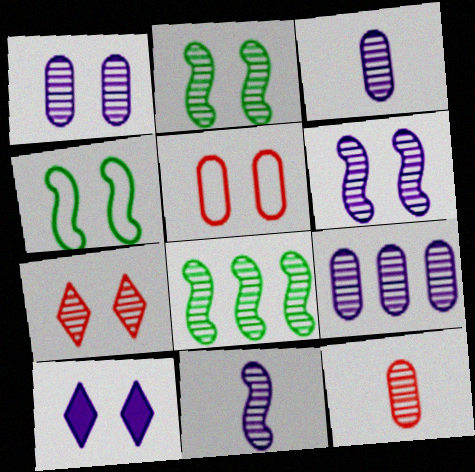[[1, 2, 7], 
[1, 3, 9], 
[2, 5, 10], 
[3, 7, 8]]